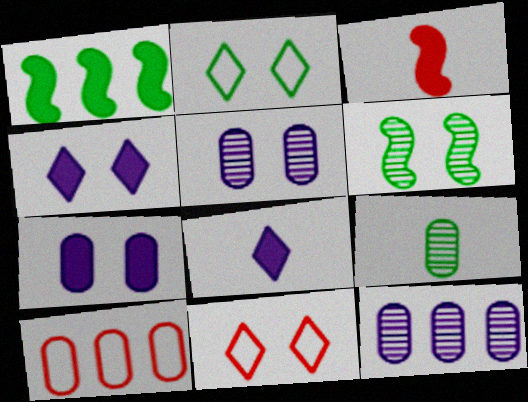[[1, 2, 9], 
[2, 3, 12], 
[6, 7, 11], 
[6, 8, 10], 
[7, 9, 10]]